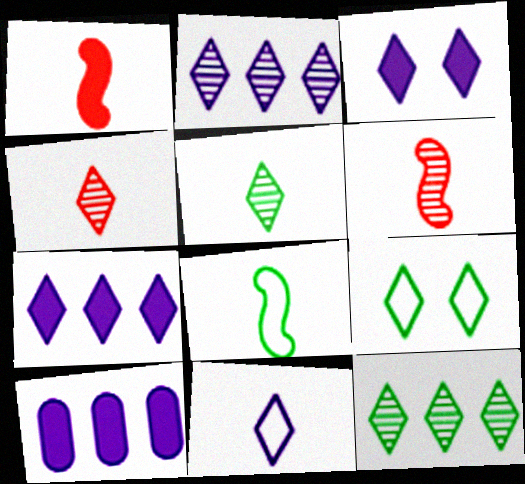[[2, 3, 11], 
[4, 7, 9], 
[6, 9, 10]]